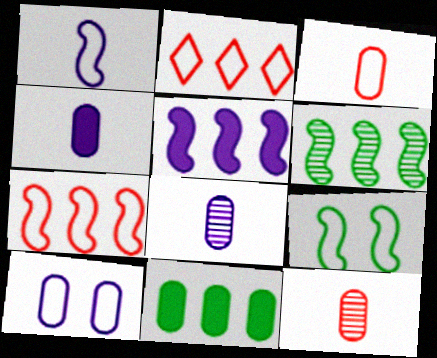[[1, 7, 9], 
[5, 6, 7], 
[10, 11, 12]]